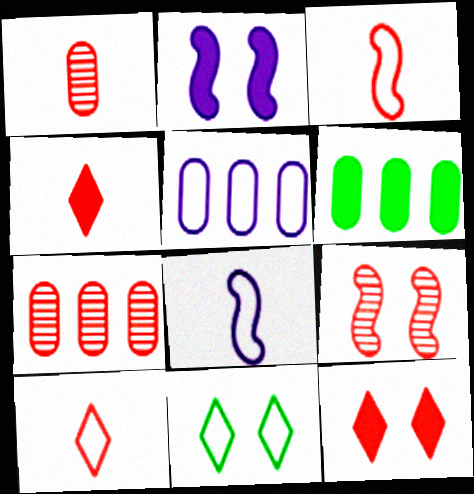[[1, 3, 4], 
[2, 4, 6], 
[3, 5, 11], 
[3, 7, 12], 
[5, 6, 7]]